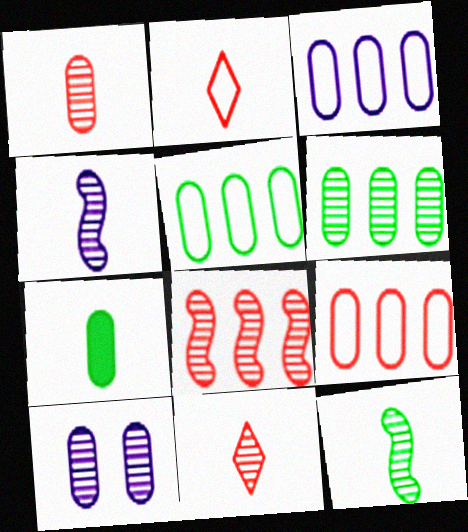[[1, 6, 10], 
[2, 4, 7], 
[3, 5, 9], 
[7, 9, 10]]